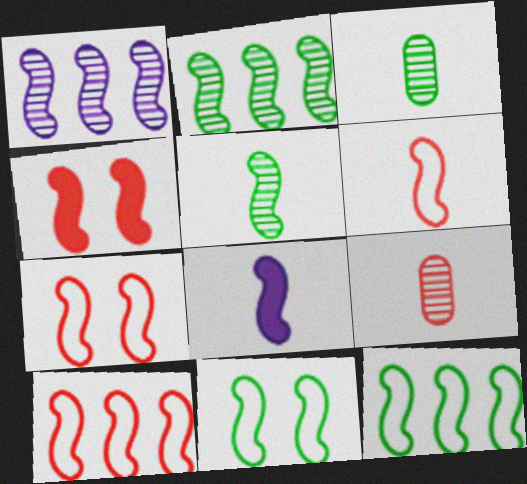[[2, 7, 8], 
[5, 6, 8], 
[6, 7, 10]]